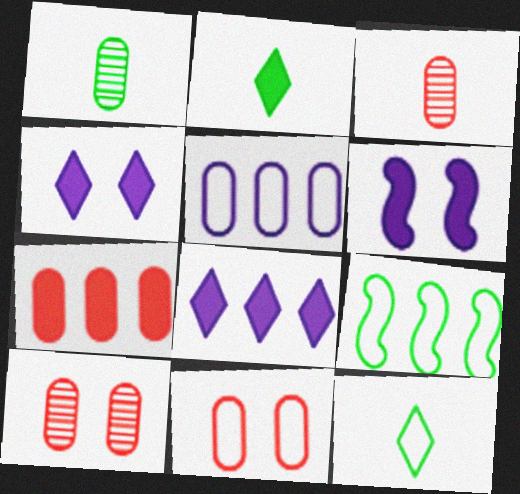[[2, 6, 7], 
[3, 4, 9], 
[3, 7, 11]]